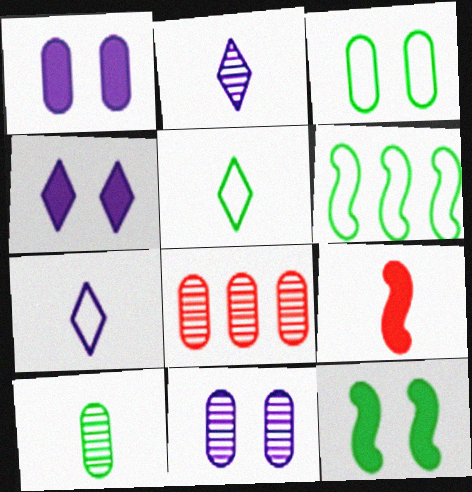[[3, 5, 6], 
[7, 8, 12], 
[7, 9, 10], 
[8, 10, 11]]